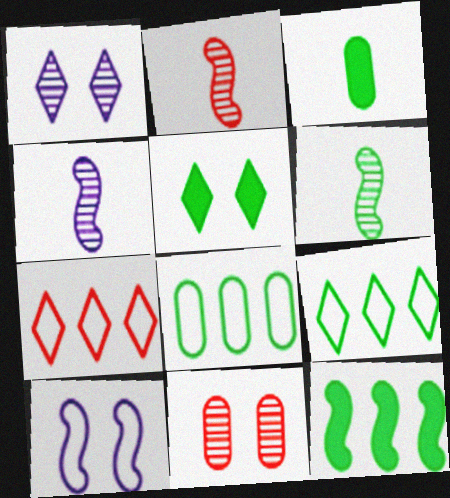[[2, 4, 6], 
[2, 10, 12], 
[3, 5, 12], 
[5, 6, 8], 
[5, 10, 11]]